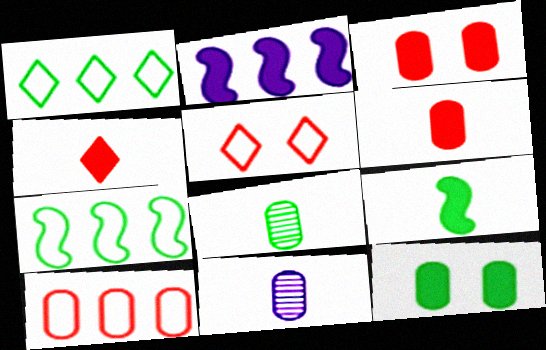[[2, 4, 12], 
[2, 5, 8], 
[10, 11, 12]]